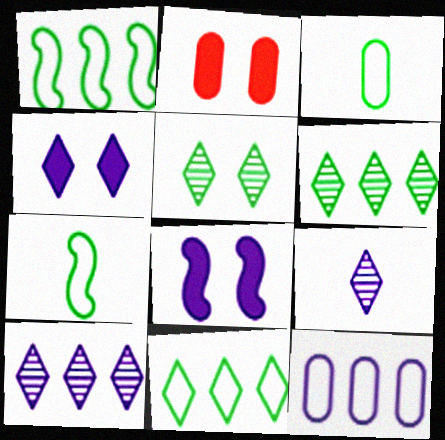[[1, 2, 9], 
[2, 7, 10], 
[8, 9, 12]]